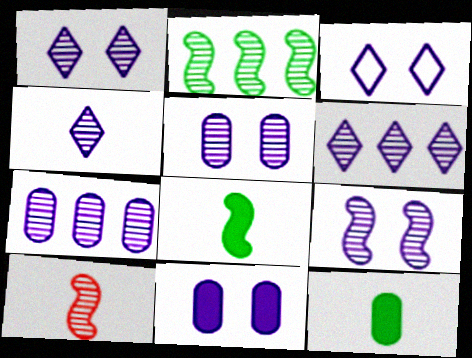[[1, 4, 6], 
[1, 5, 9], 
[2, 9, 10], 
[3, 9, 11], 
[4, 7, 9]]